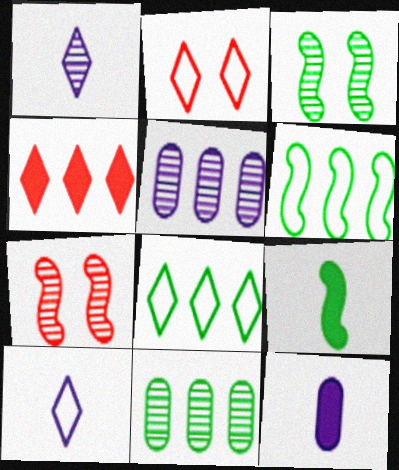[[1, 7, 11], 
[2, 5, 9], 
[2, 8, 10], 
[3, 6, 9], 
[4, 5, 6], 
[7, 8, 12]]